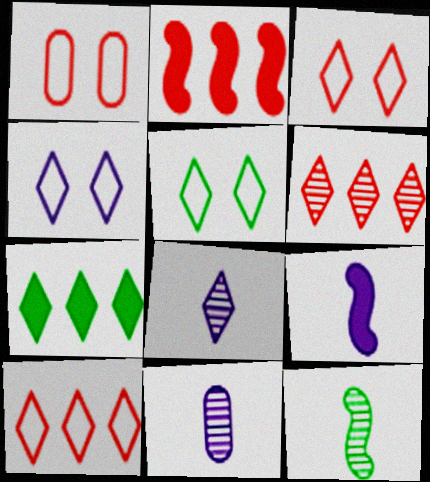[[2, 5, 11], 
[3, 4, 5], 
[3, 7, 8]]